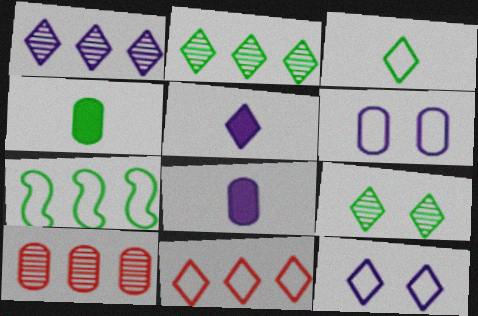[[1, 5, 12], 
[3, 11, 12], 
[4, 6, 10], 
[4, 7, 9], 
[5, 9, 11]]